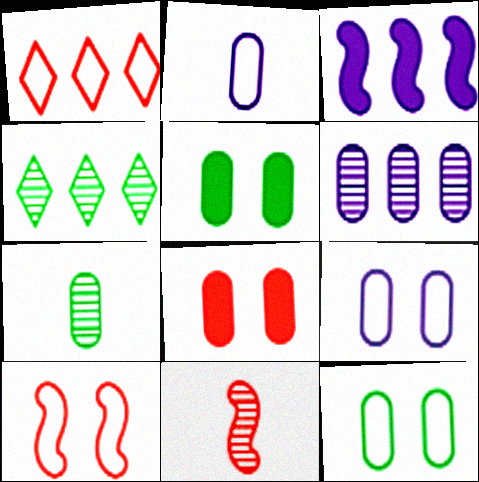[[1, 8, 11]]